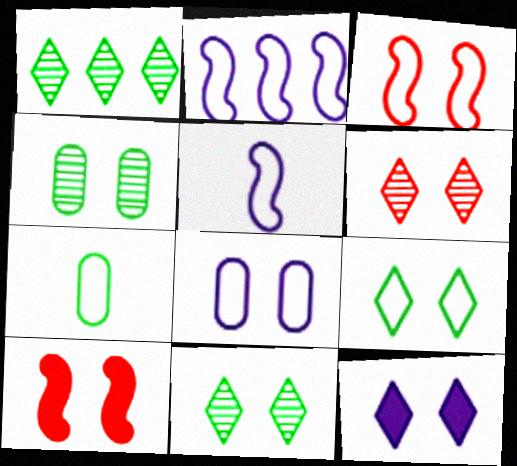[[3, 4, 12], 
[3, 8, 9], 
[6, 9, 12], 
[8, 10, 11]]